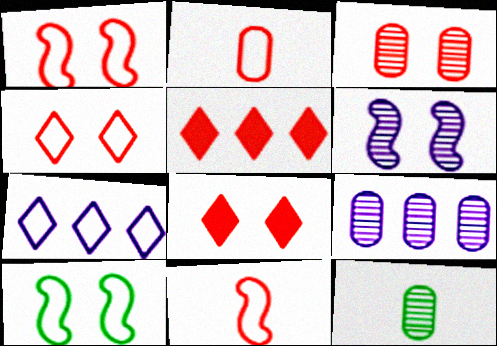[[1, 3, 8], 
[2, 7, 10], 
[3, 5, 11], 
[3, 9, 12]]